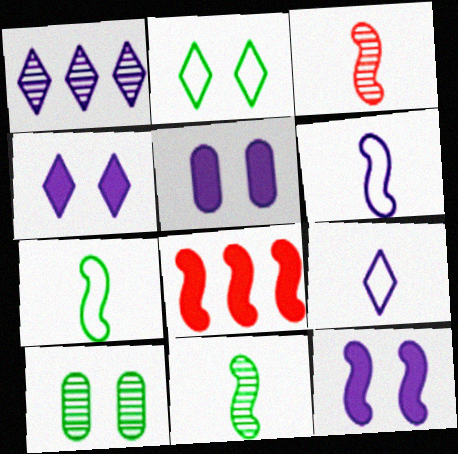[[1, 3, 10], 
[1, 4, 9], 
[1, 5, 6], 
[4, 5, 12], 
[8, 9, 10]]